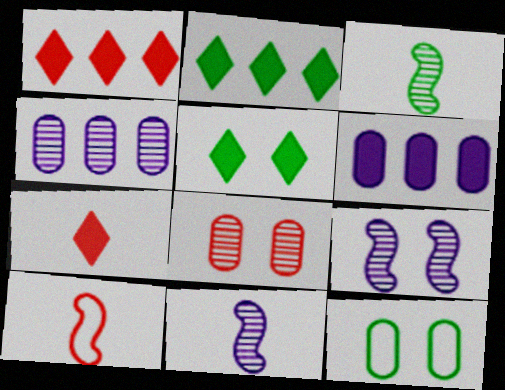[[1, 8, 10], 
[1, 11, 12], 
[2, 3, 12], 
[4, 5, 10]]